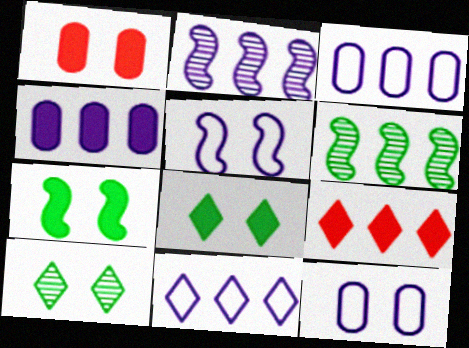[[1, 5, 10], 
[2, 4, 11], 
[3, 6, 9]]